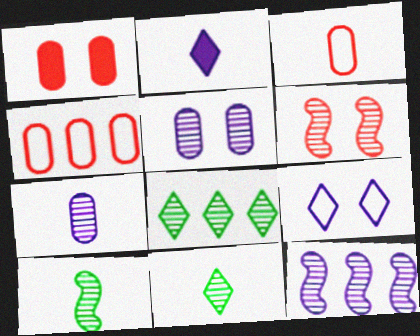[[2, 3, 10], 
[6, 7, 8], 
[6, 10, 12]]